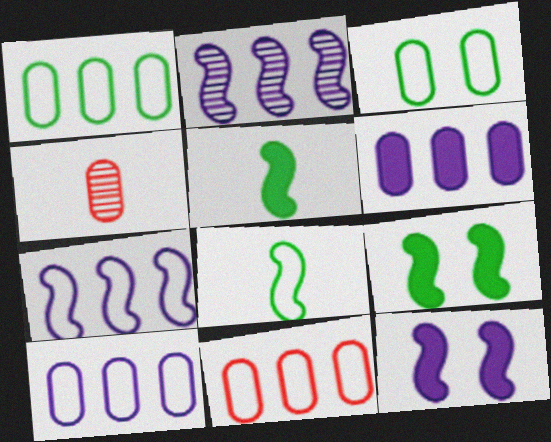[[1, 10, 11], 
[3, 4, 6]]